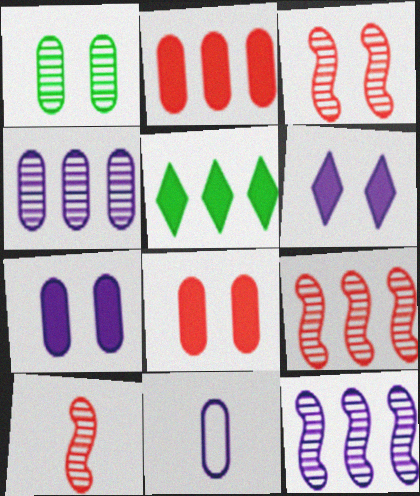[[1, 2, 11], 
[3, 5, 11], 
[3, 9, 10], 
[4, 7, 11], 
[6, 11, 12]]